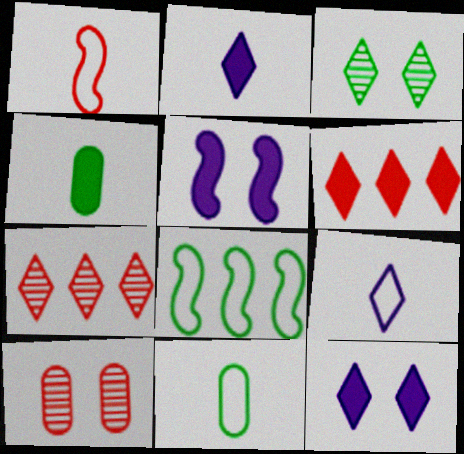[[1, 6, 10], 
[1, 9, 11], 
[2, 8, 10], 
[3, 4, 8], 
[3, 6, 9], 
[4, 5, 6], 
[5, 7, 11]]